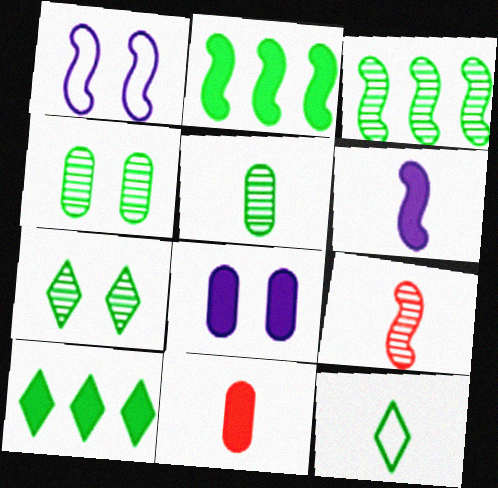[[1, 2, 9], 
[2, 4, 12], 
[3, 5, 7], 
[7, 10, 12]]